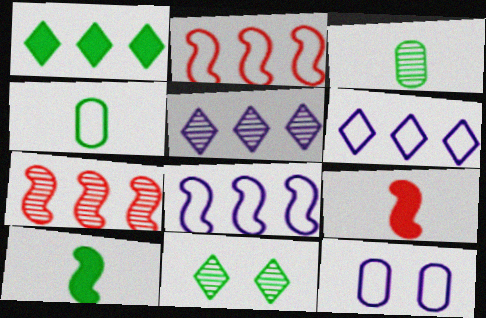[]